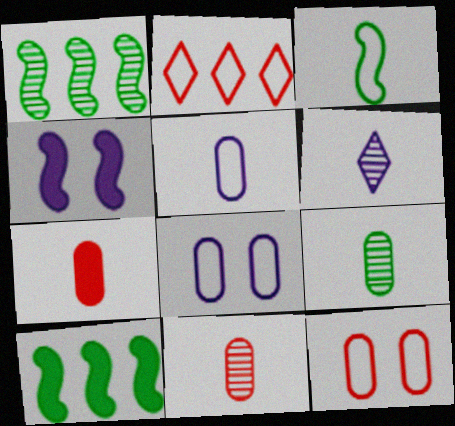[[2, 3, 8], 
[2, 4, 9], 
[3, 6, 7], 
[5, 7, 9], 
[6, 10, 12]]